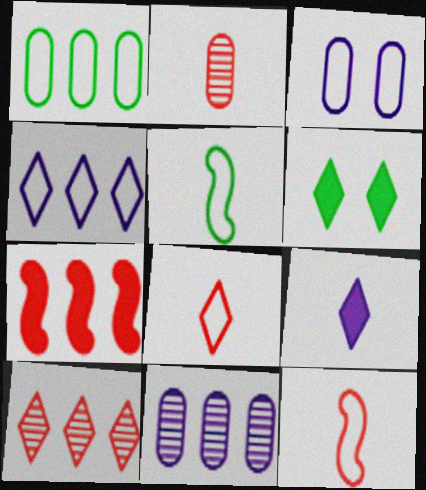[[2, 5, 9], 
[6, 11, 12]]